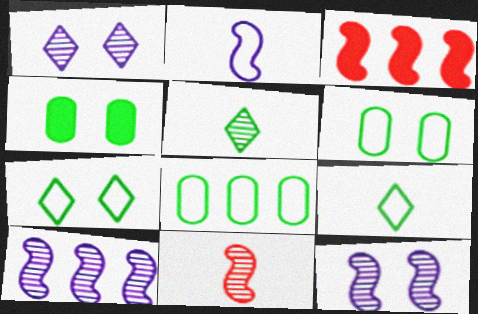[]